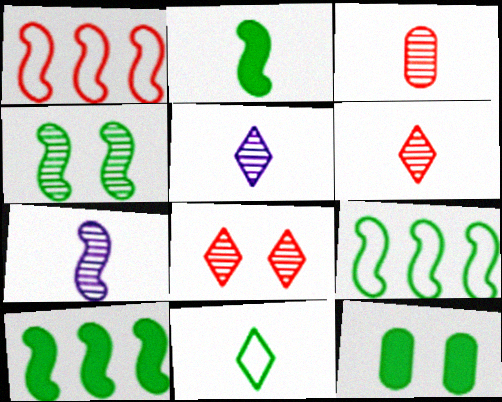[[1, 5, 12], 
[2, 4, 9]]